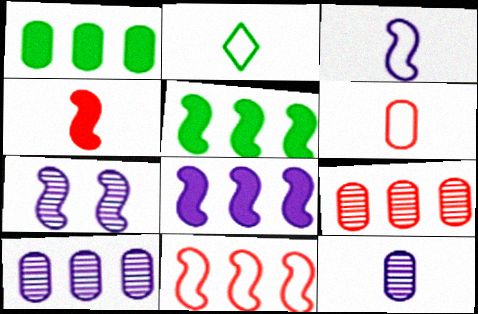[[2, 3, 6], 
[2, 4, 12], 
[3, 7, 8]]